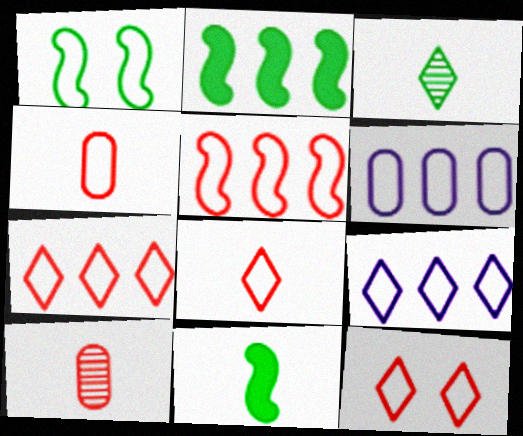[[1, 4, 9], 
[1, 6, 8], 
[4, 5, 12], 
[7, 8, 12]]